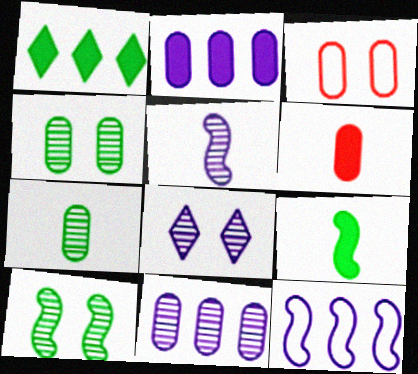[[1, 3, 5], 
[2, 3, 7], 
[5, 8, 11]]